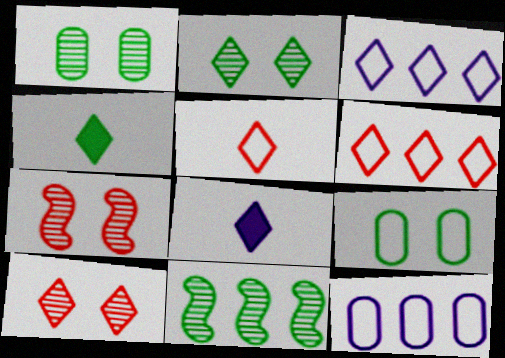[[2, 6, 8], 
[3, 4, 10], 
[4, 7, 12], 
[4, 9, 11]]